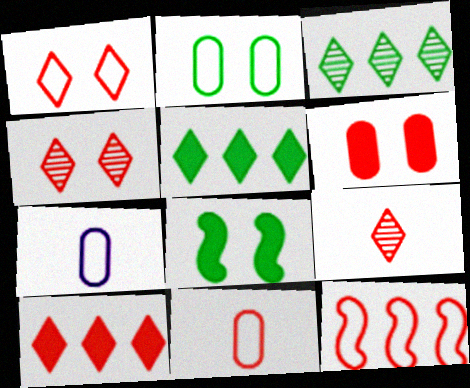[[1, 9, 10], 
[1, 11, 12], 
[6, 9, 12]]